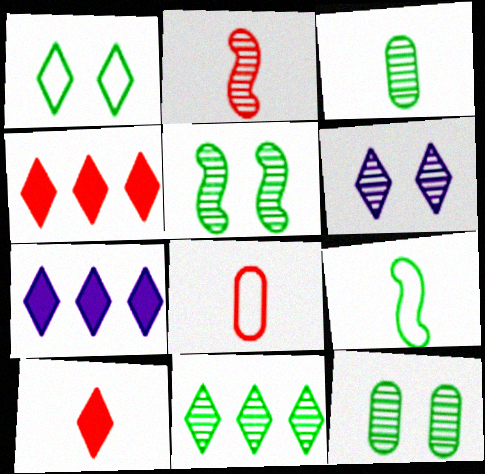[[2, 8, 10], 
[3, 5, 11], 
[5, 7, 8]]